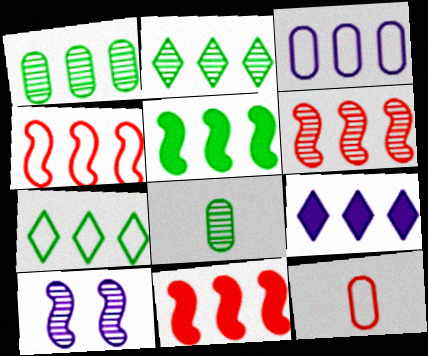[[1, 4, 9], 
[1, 5, 7], 
[2, 3, 11], 
[3, 4, 7], 
[4, 6, 11]]